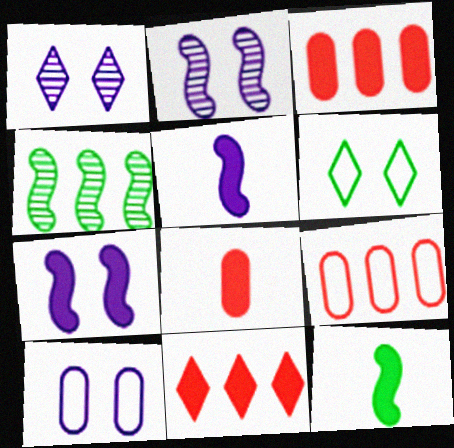[[1, 7, 10], 
[1, 9, 12]]